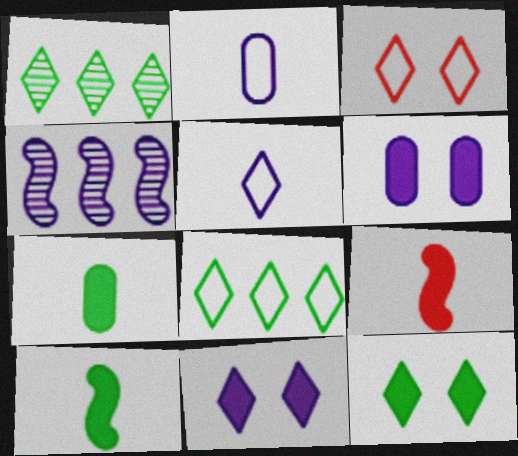[[2, 4, 11], 
[3, 4, 7], 
[3, 5, 8], 
[4, 5, 6]]